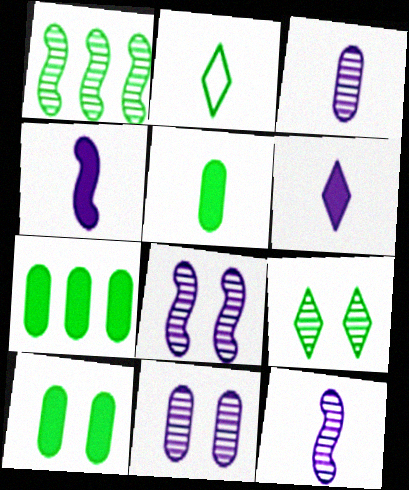[[1, 2, 10], 
[5, 7, 10]]